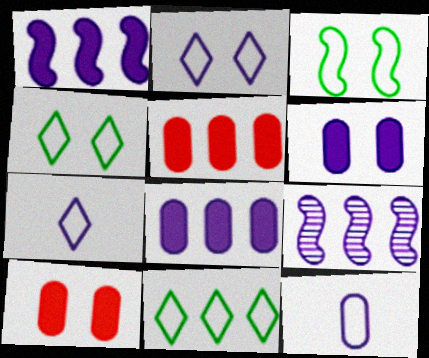[[5, 9, 11], 
[6, 7, 9]]